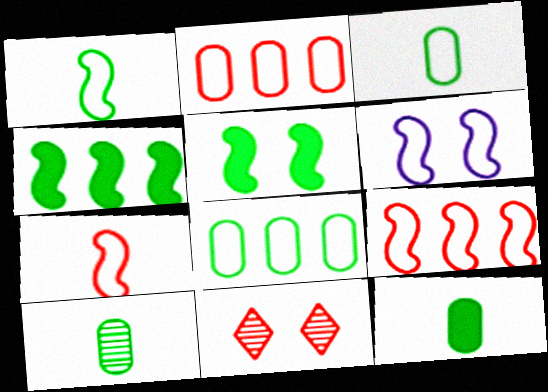[[1, 6, 9], 
[3, 10, 12]]